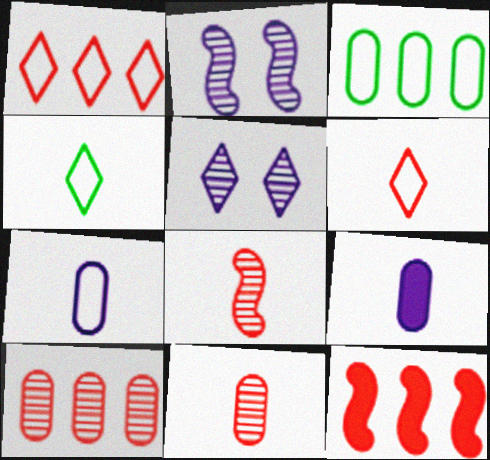[[1, 10, 12], 
[4, 8, 9]]